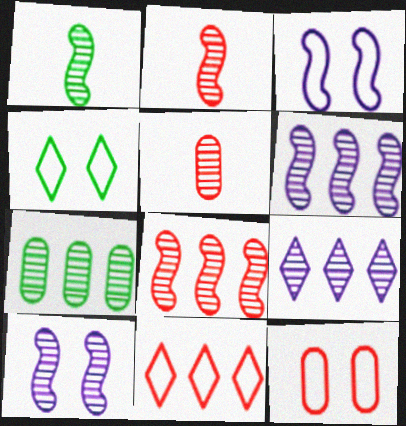[[1, 8, 10], 
[3, 4, 12], 
[7, 8, 9]]